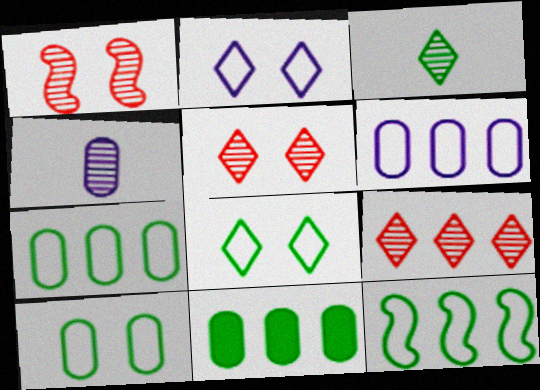[]